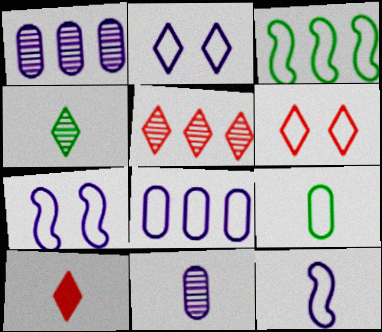[[2, 8, 12], 
[5, 6, 10]]